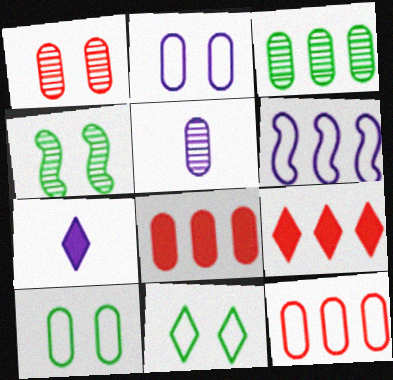[[1, 3, 5], 
[3, 6, 9], 
[4, 7, 12], 
[5, 8, 10]]